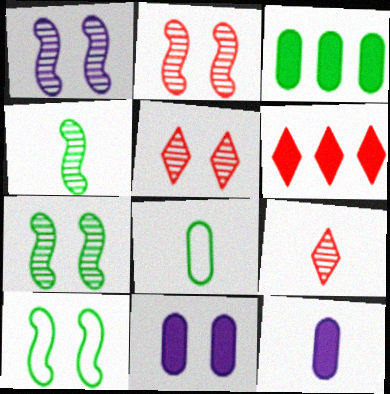[[1, 2, 7], 
[1, 6, 8], 
[5, 10, 11]]